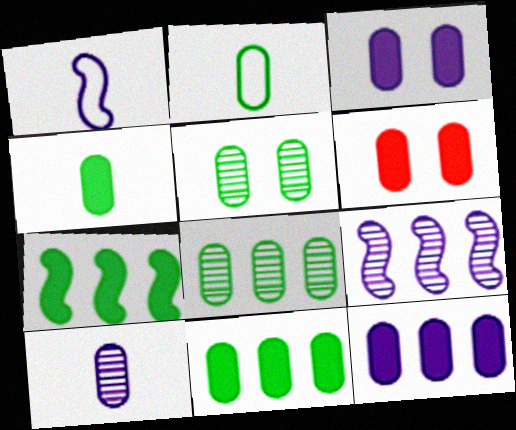[[2, 5, 11], 
[4, 6, 12]]